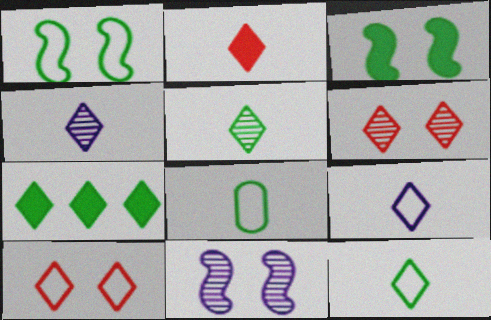[[2, 4, 12], 
[2, 5, 9], 
[4, 7, 10], 
[6, 7, 9]]